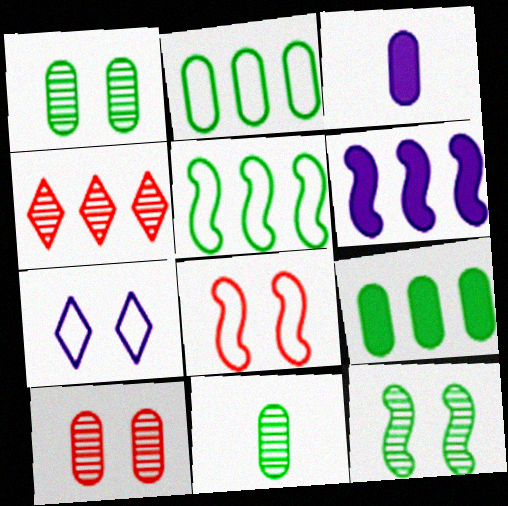[[2, 3, 10], 
[2, 4, 6]]